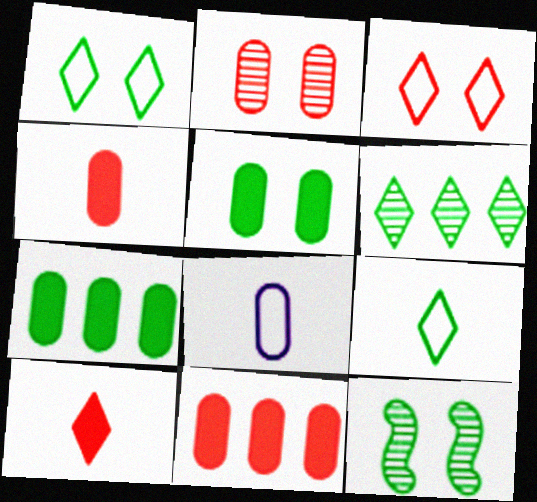[[1, 5, 12], 
[2, 7, 8], 
[7, 9, 12]]